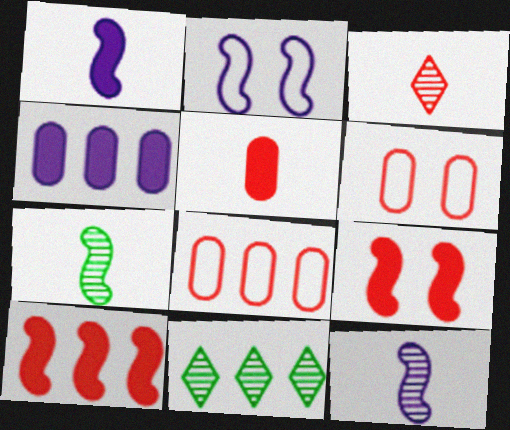[[1, 6, 11], 
[2, 5, 11], 
[2, 7, 10], 
[3, 6, 10], 
[3, 8, 9]]